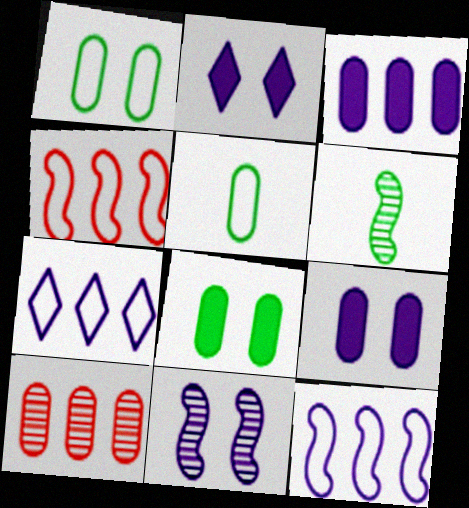[[5, 9, 10]]